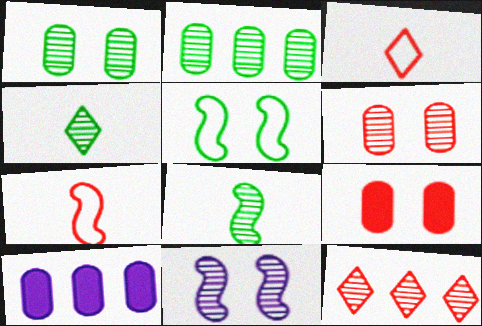[[7, 9, 12]]